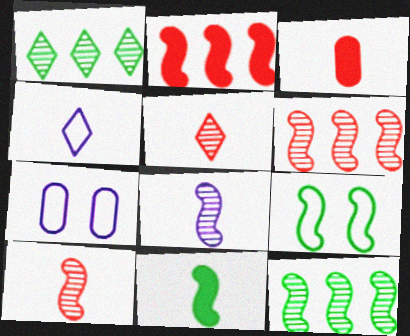[[2, 8, 9], 
[9, 11, 12]]